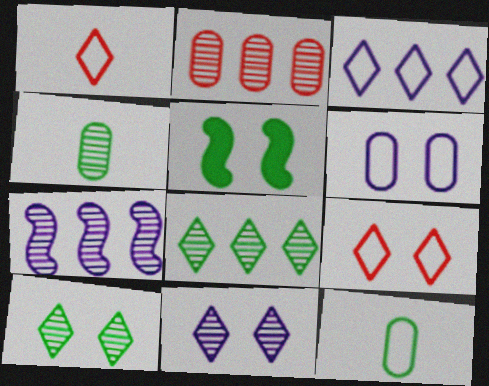[[2, 7, 8], 
[5, 8, 12]]